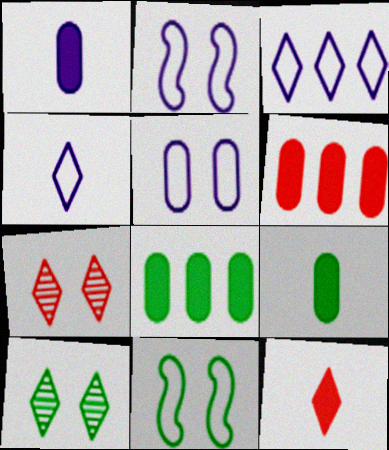[[3, 10, 12]]